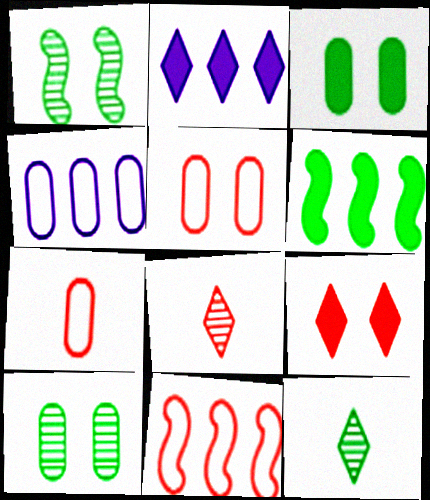[[1, 2, 7]]